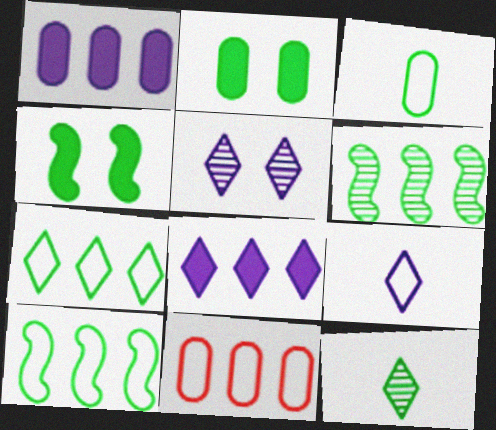[[2, 10, 12], 
[5, 8, 9], 
[6, 8, 11]]